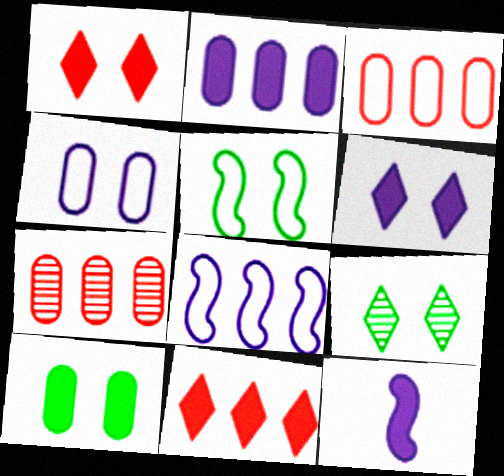[[2, 6, 12], 
[3, 9, 12], 
[5, 9, 10], 
[10, 11, 12]]